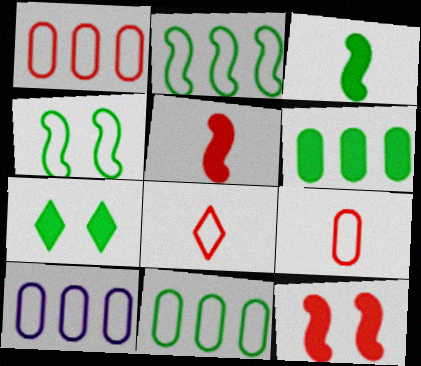[[1, 10, 11], 
[3, 6, 7], 
[4, 8, 10]]